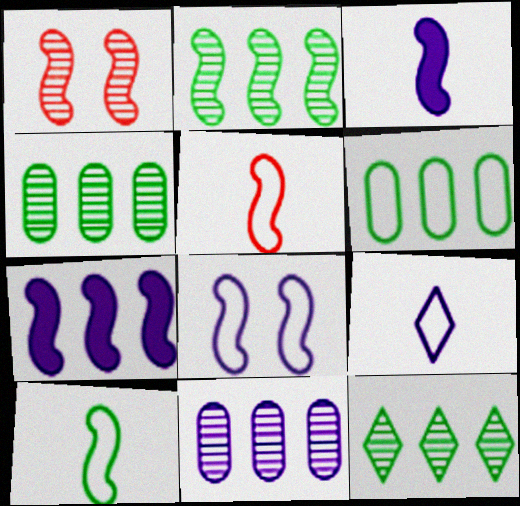[[1, 7, 10], 
[2, 4, 12]]